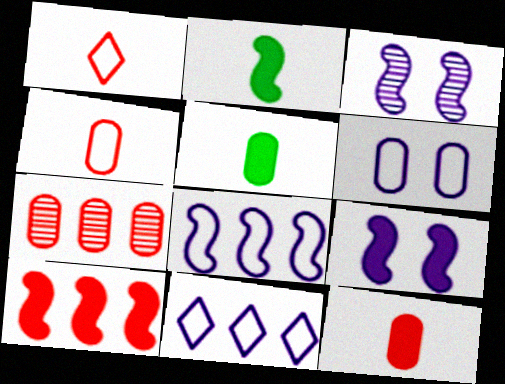[[2, 9, 10], 
[5, 6, 7]]